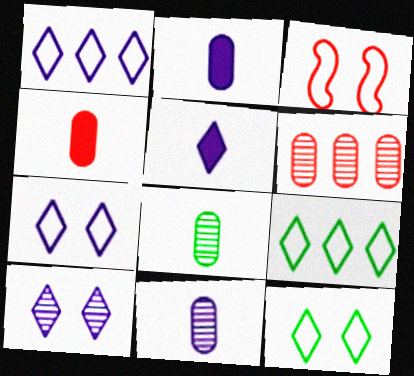[[1, 5, 10]]